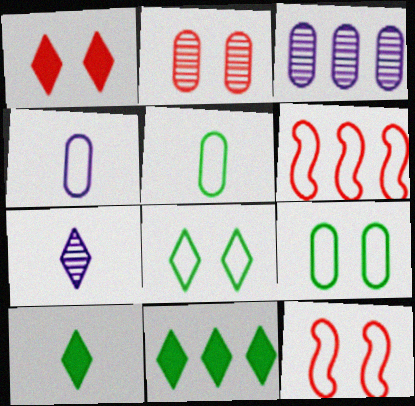[[1, 2, 12], 
[3, 6, 11], 
[3, 10, 12], 
[4, 6, 8]]